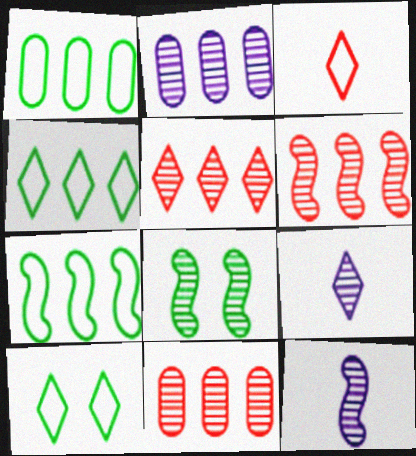[[1, 4, 7], 
[5, 6, 11], 
[6, 8, 12], 
[8, 9, 11]]